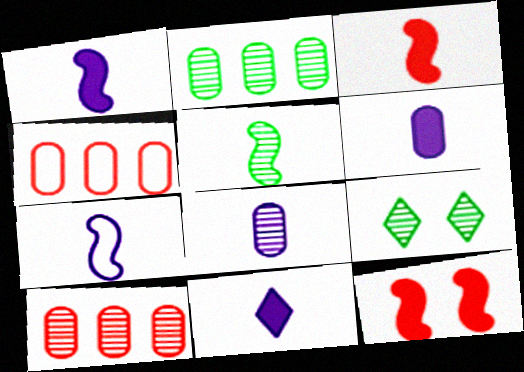[[1, 4, 9], 
[1, 6, 11], 
[2, 5, 9], 
[3, 5, 7], 
[7, 8, 11]]